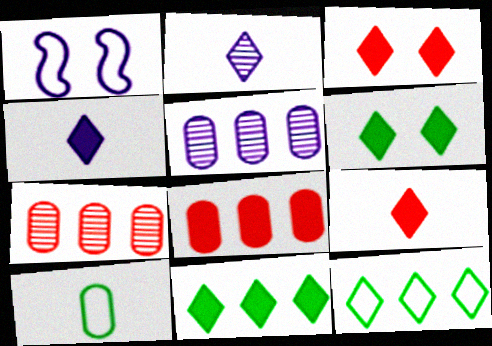[[1, 4, 5], 
[2, 3, 12], 
[3, 4, 11]]